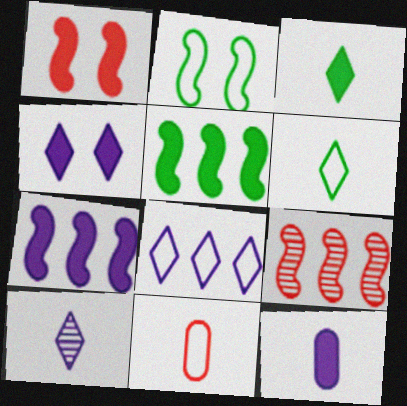[[2, 8, 11], 
[4, 7, 12], 
[4, 8, 10]]